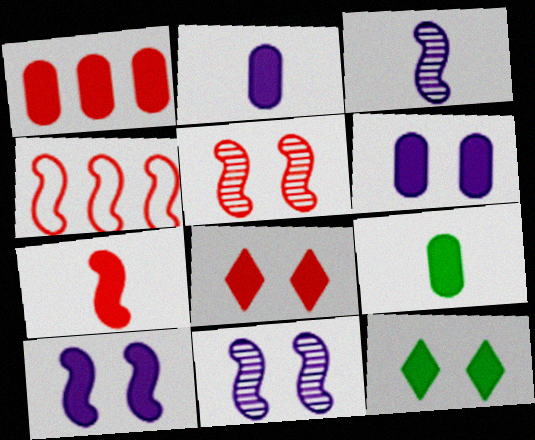[[1, 6, 9], 
[1, 7, 8], 
[4, 5, 7]]